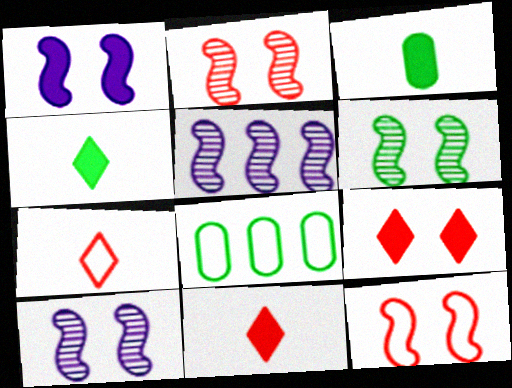[[1, 6, 12], 
[2, 6, 10], 
[4, 6, 8], 
[8, 10, 11]]